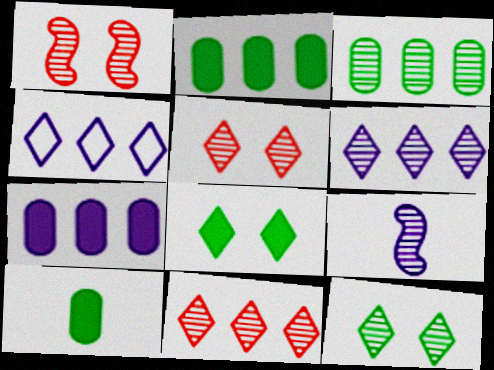[[1, 4, 10], 
[3, 5, 9]]